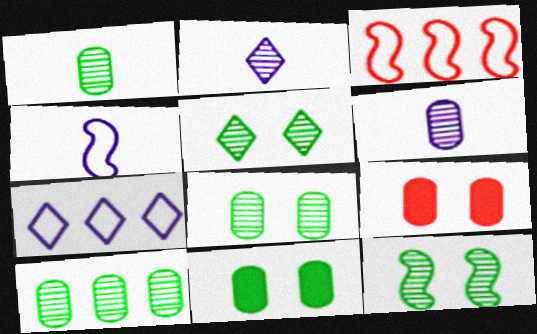[[1, 8, 10], 
[2, 3, 11], 
[5, 8, 12]]